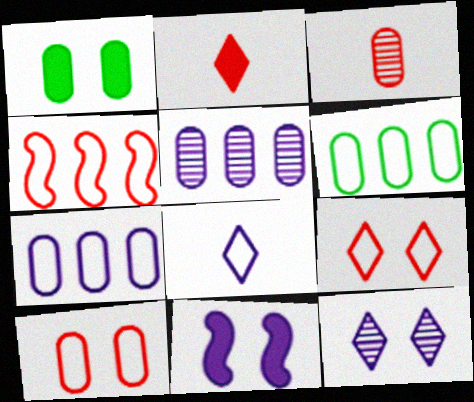[[1, 3, 7], 
[5, 8, 11]]